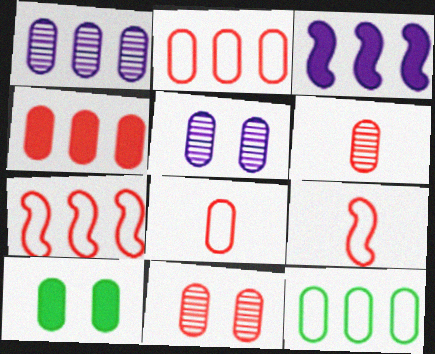[[1, 4, 12], 
[1, 8, 10], 
[4, 8, 11]]